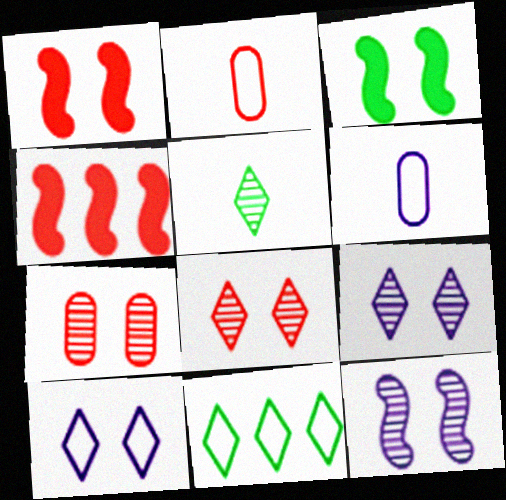[[2, 4, 8], 
[3, 7, 10]]